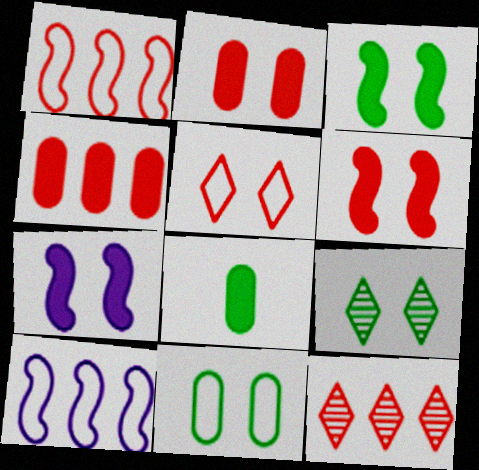[[1, 4, 12], 
[3, 6, 7], 
[3, 9, 11]]